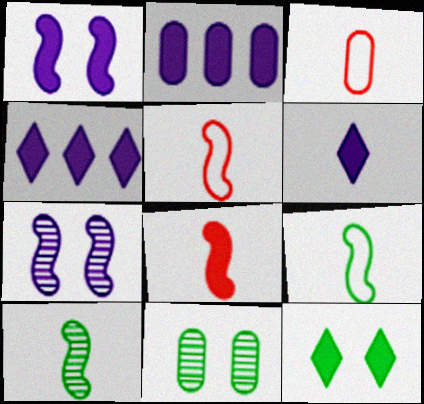[[1, 2, 6], 
[2, 3, 11], 
[2, 8, 12], 
[3, 6, 10], 
[4, 5, 11]]